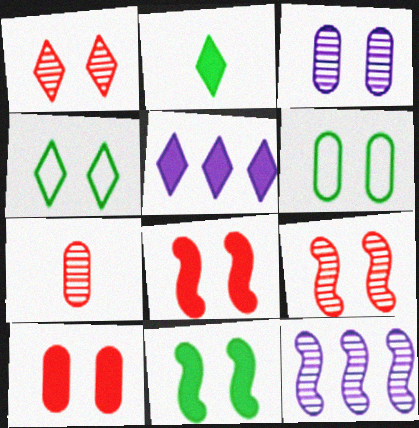[[3, 4, 8], 
[3, 6, 10]]